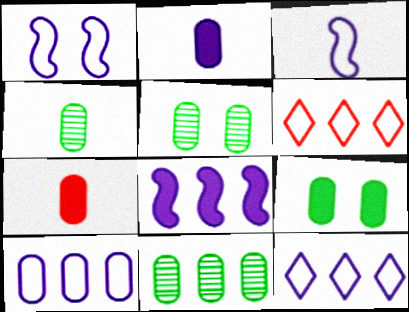[[4, 5, 11], 
[5, 7, 10], 
[6, 8, 11]]